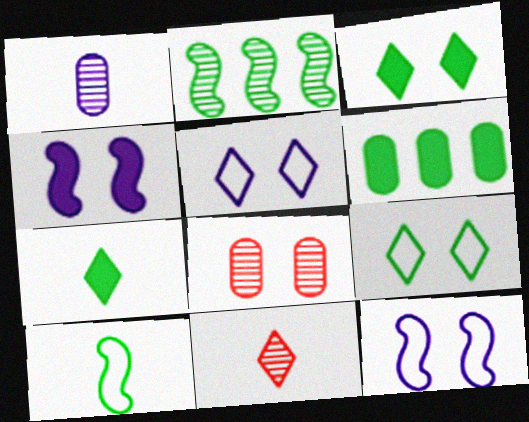[[3, 8, 12], 
[4, 8, 9], 
[6, 11, 12]]